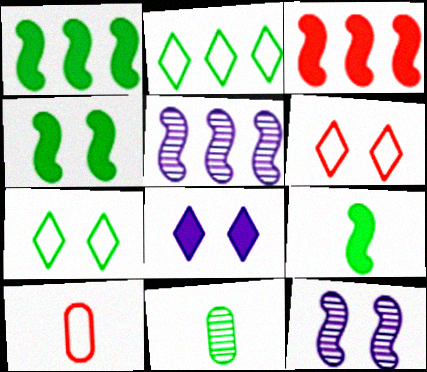[[1, 4, 9], 
[1, 7, 11], 
[2, 4, 11]]